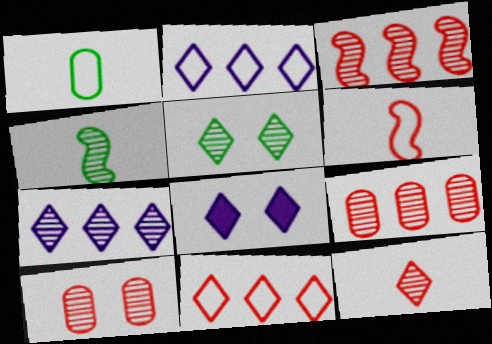[[1, 3, 8], 
[3, 10, 12], 
[4, 7, 10], 
[5, 7, 12]]